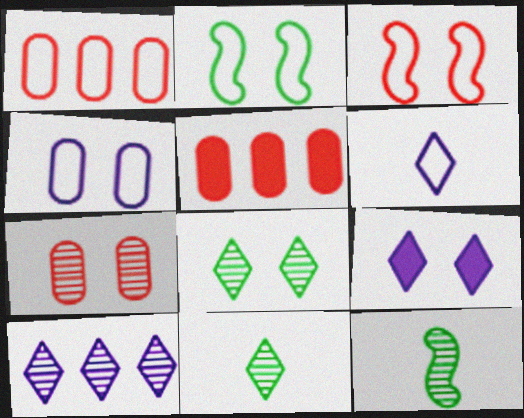[[1, 2, 6], 
[1, 9, 12], 
[2, 7, 9], 
[6, 9, 10], 
[7, 10, 12]]